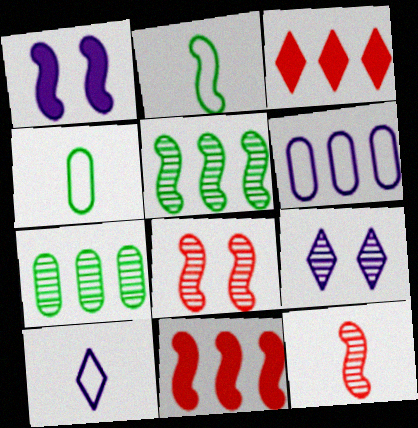[[3, 5, 6], 
[4, 9, 11], 
[7, 9, 12]]